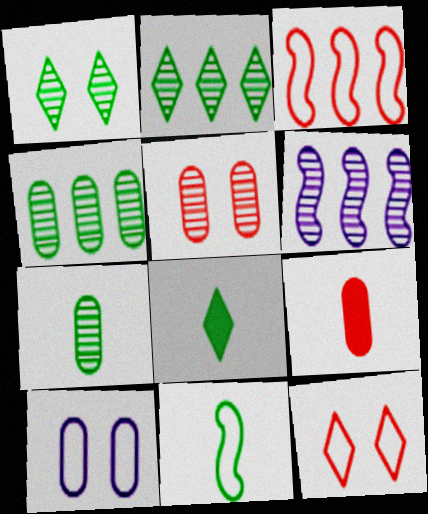[[4, 9, 10], 
[7, 8, 11]]